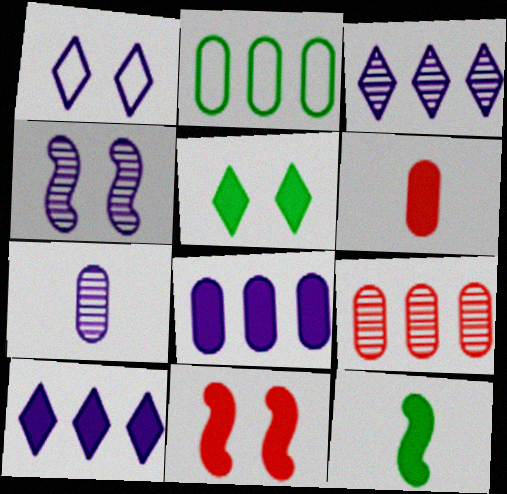[[1, 9, 12], 
[2, 8, 9], 
[3, 4, 7]]